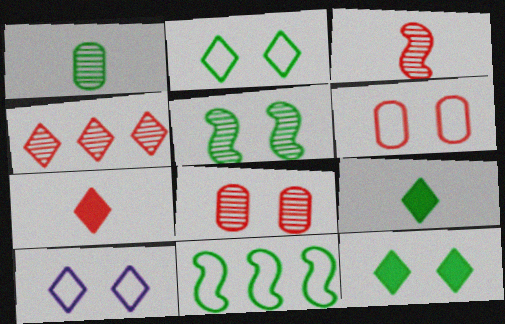[[1, 11, 12], 
[3, 4, 8], 
[4, 9, 10]]